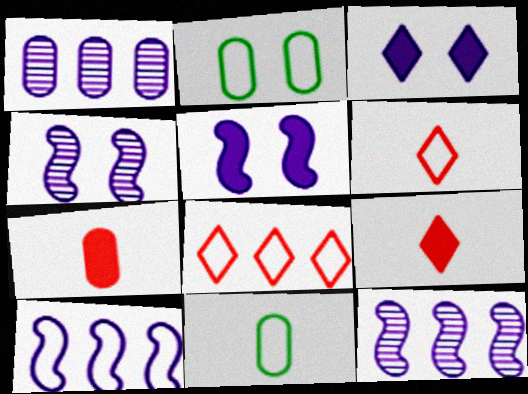[[1, 2, 7], 
[2, 6, 10], 
[2, 9, 12]]